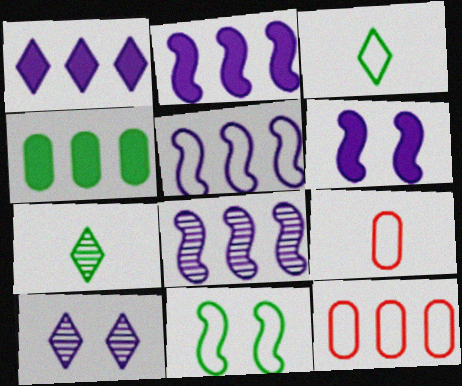[[2, 5, 8], 
[4, 7, 11], 
[6, 7, 12]]